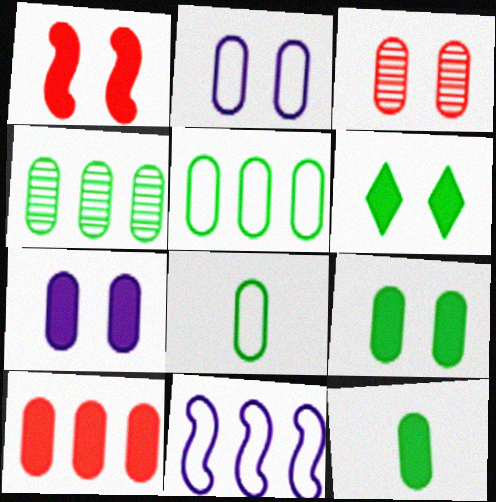[[1, 6, 7], 
[2, 3, 9], 
[4, 8, 9], 
[7, 10, 12]]